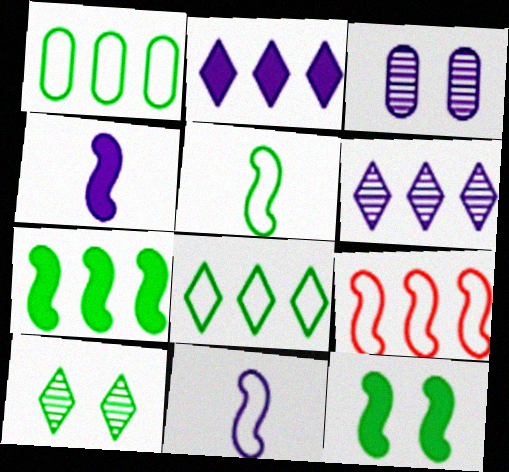[[2, 3, 11]]